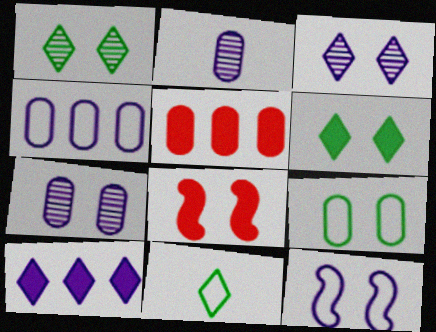[[2, 5, 9], 
[2, 10, 12], 
[3, 8, 9]]